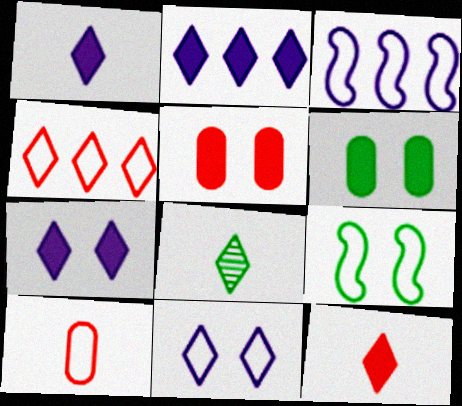[[1, 2, 7], 
[3, 5, 8], 
[4, 7, 8]]